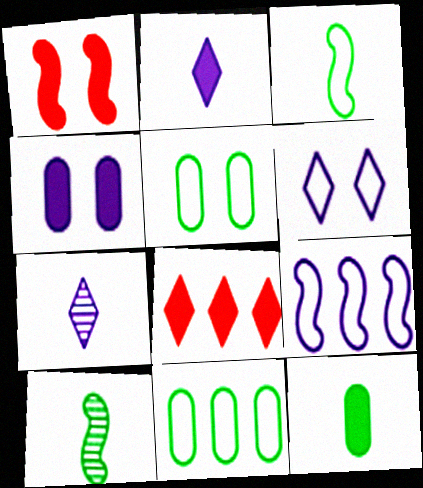[[1, 7, 11], 
[1, 9, 10], 
[4, 7, 9]]